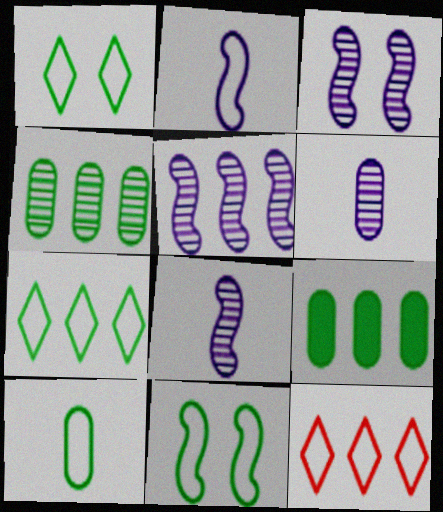[[3, 5, 8], 
[5, 9, 12], 
[7, 10, 11]]